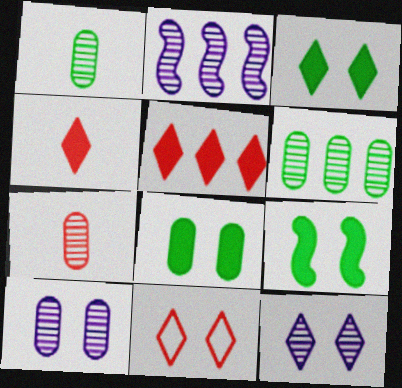[[3, 8, 9], 
[3, 11, 12], 
[6, 7, 10], 
[9, 10, 11]]